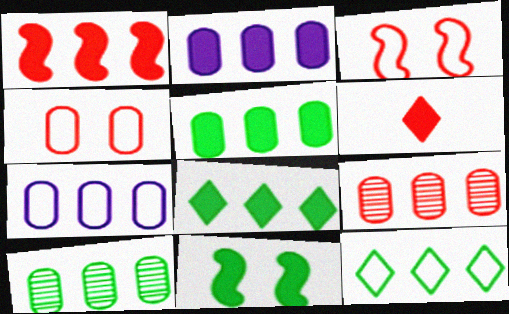[[1, 2, 8], 
[2, 6, 11], 
[3, 6, 9], 
[5, 7, 9]]